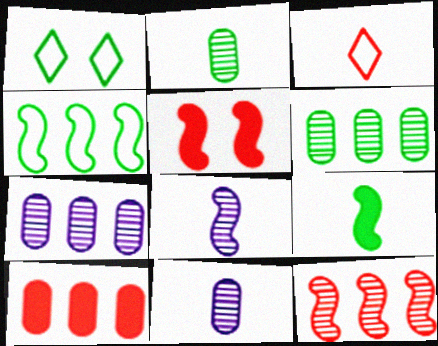[[1, 6, 9], 
[1, 8, 10], 
[3, 9, 11], 
[4, 5, 8]]